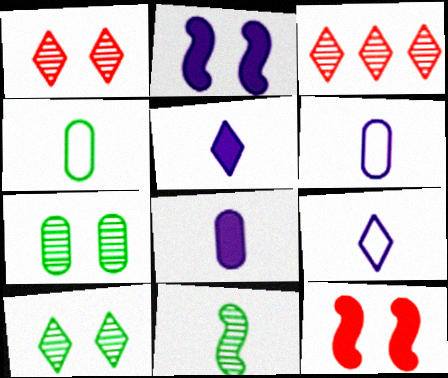[[2, 3, 4]]